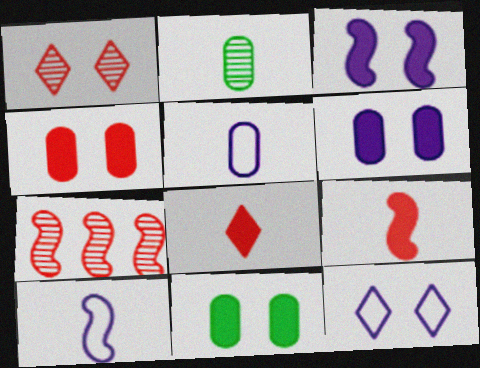[[2, 8, 10], 
[4, 6, 11]]